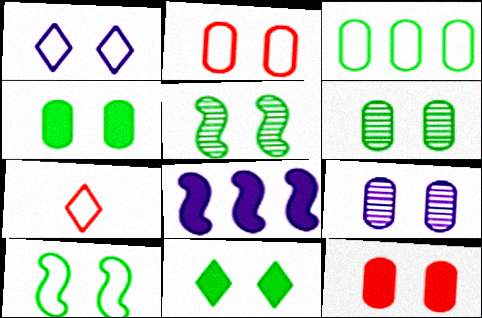[[1, 2, 10], 
[1, 5, 12], 
[2, 4, 9], 
[6, 7, 8], 
[6, 10, 11]]